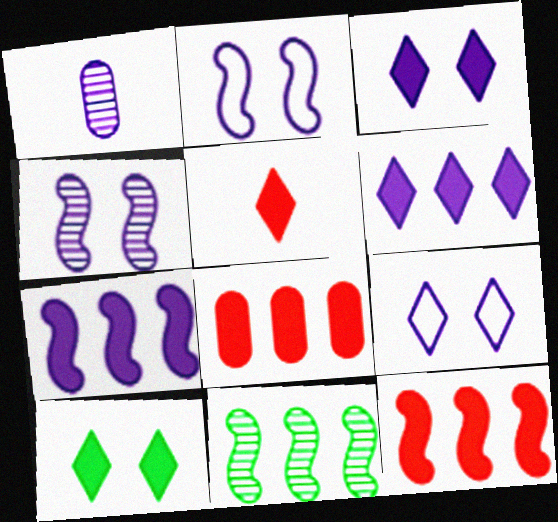[[1, 2, 6], 
[1, 7, 9], 
[5, 6, 10]]